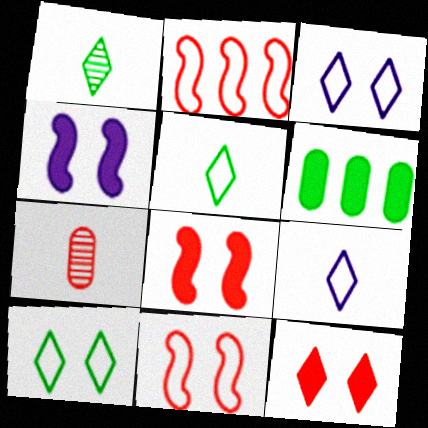[[2, 7, 12]]